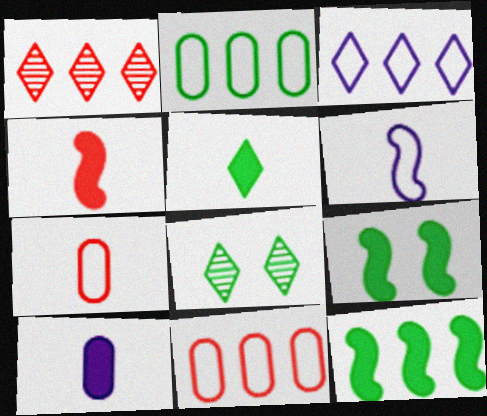[[4, 5, 10]]